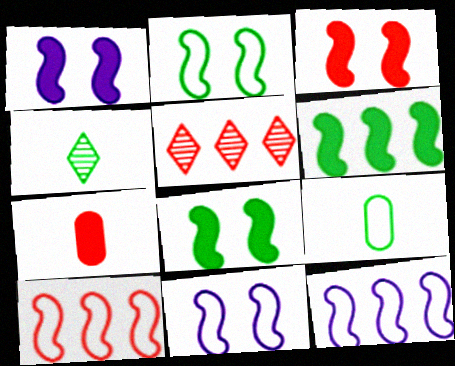[[1, 3, 8], 
[1, 5, 9]]